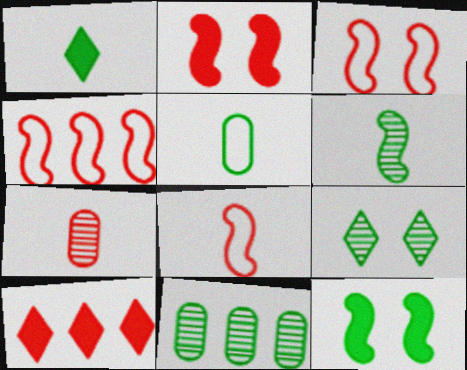[[1, 5, 6], 
[3, 4, 8], 
[3, 7, 10], 
[6, 9, 11]]